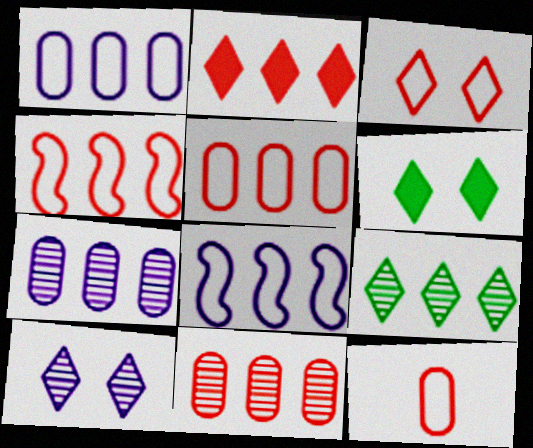[[2, 4, 11], 
[3, 4, 12], 
[3, 6, 10]]